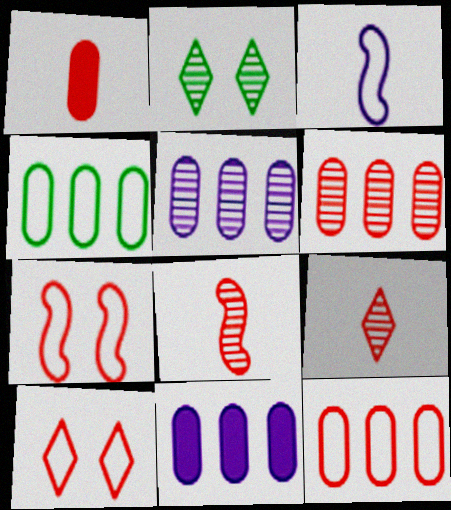[[2, 5, 8], 
[3, 4, 10], 
[4, 6, 11]]